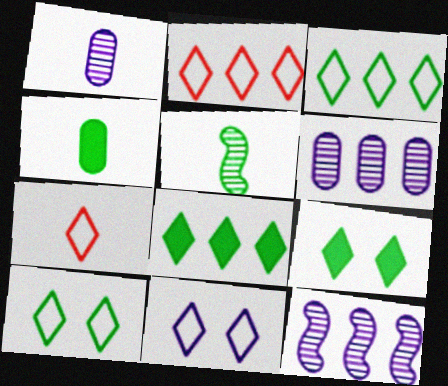[[3, 7, 11]]